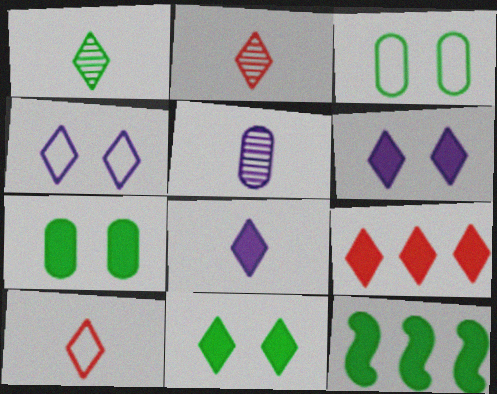[[1, 3, 12], 
[1, 4, 9], 
[1, 8, 10], 
[8, 9, 11]]